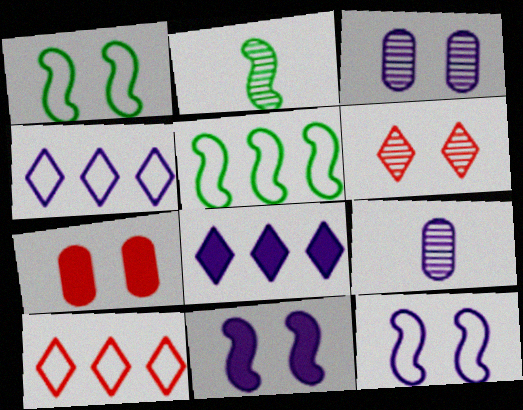[[2, 4, 7], 
[4, 9, 11], 
[8, 9, 12]]